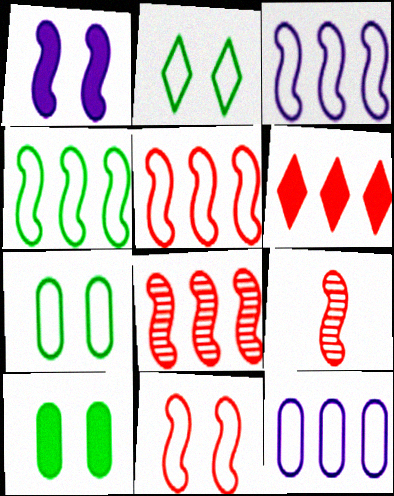[[1, 4, 9], 
[3, 4, 5]]